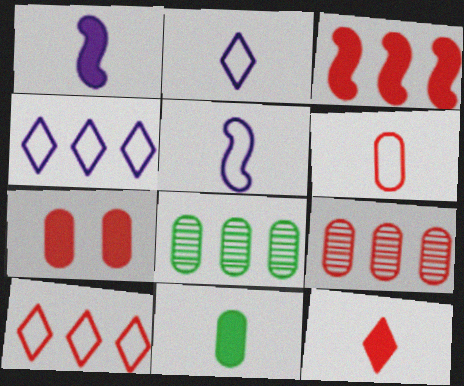[[1, 11, 12], 
[3, 4, 8], 
[3, 7, 12], 
[3, 9, 10], 
[6, 7, 9]]